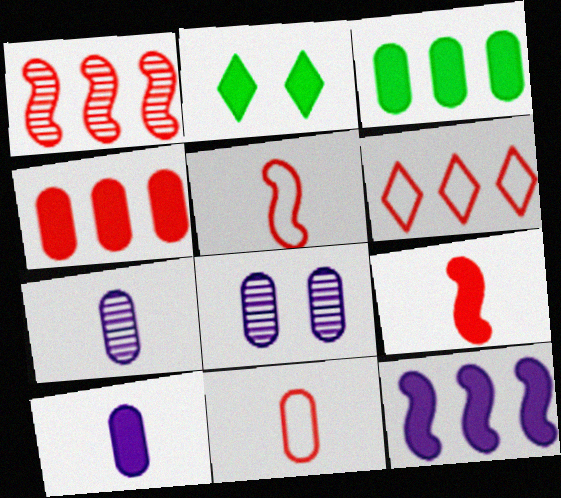[[1, 4, 6], 
[3, 8, 11]]